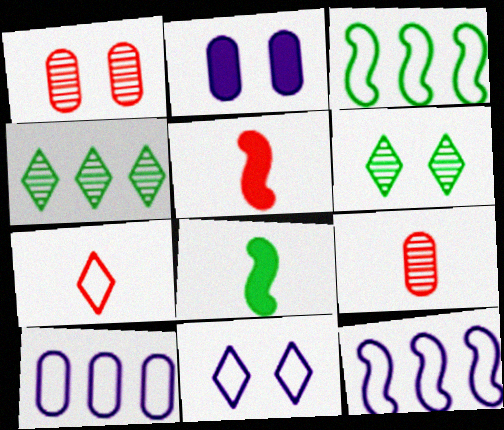[[5, 6, 10], 
[5, 7, 9]]